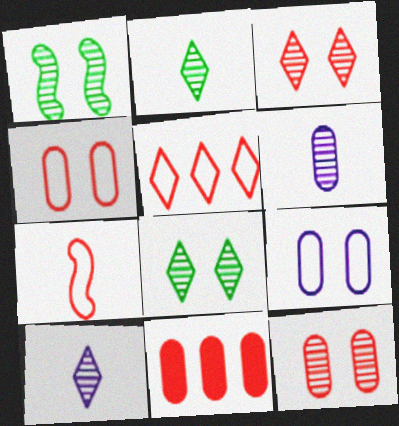[[3, 7, 11], 
[4, 5, 7]]